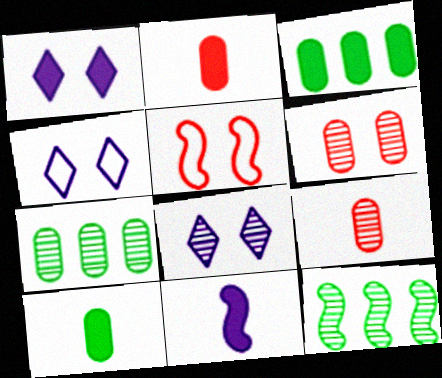[[1, 4, 8], 
[2, 4, 12], 
[5, 11, 12], 
[8, 9, 12]]